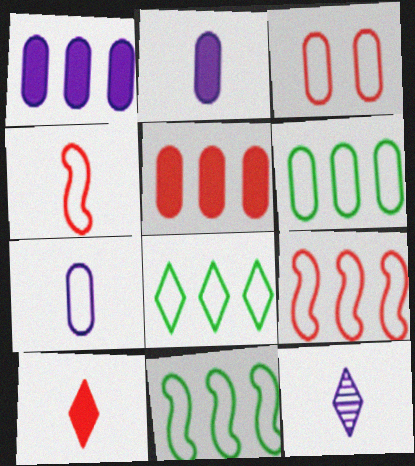[[3, 6, 7], 
[6, 8, 11]]